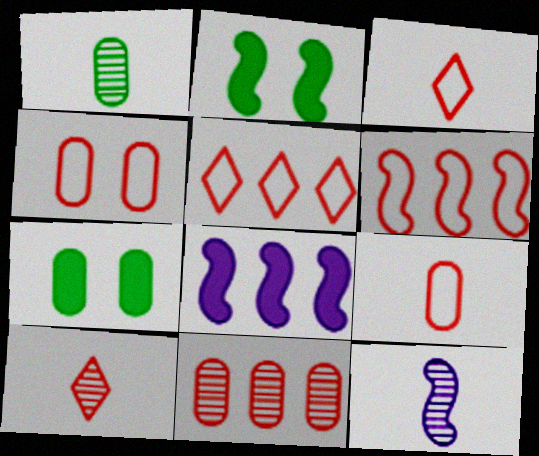[[1, 10, 12], 
[2, 6, 12], 
[3, 4, 6], 
[5, 7, 12]]